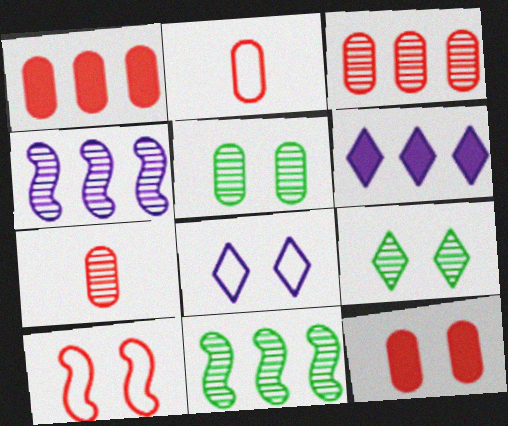[[2, 3, 12], 
[4, 7, 9]]